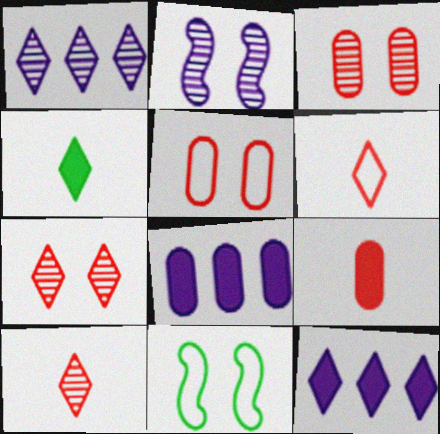[[1, 9, 11], 
[8, 10, 11]]